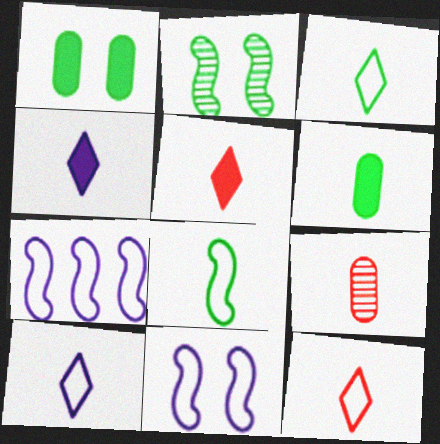[[3, 10, 12], 
[4, 8, 9]]